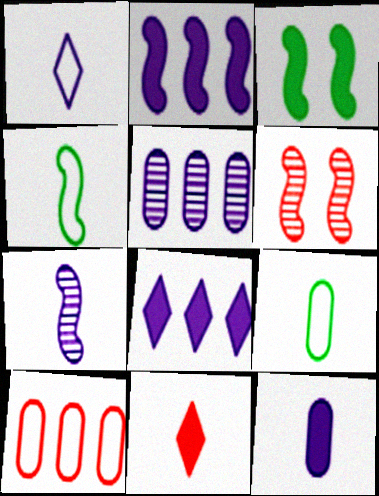[[1, 7, 12], 
[2, 4, 6], 
[6, 8, 9], 
[6, 10, 11], 
[7, 9, 11]]